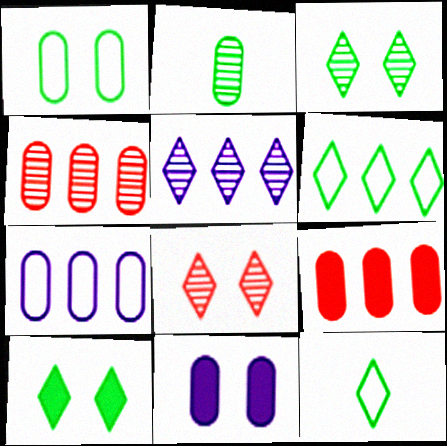[]